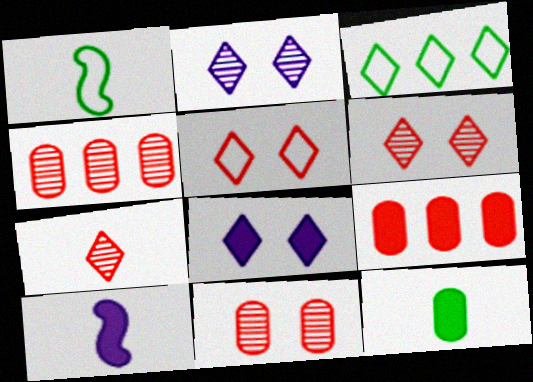[[1, 2, 9], 
[1, 4, 8], 
[3, 7, 8], 
[3, 10, 11]]